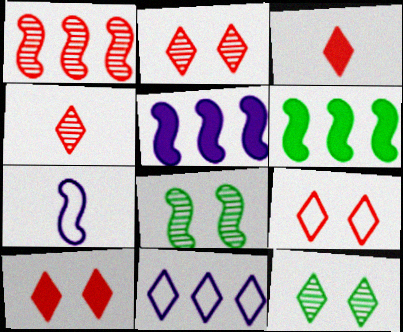[[2, 9, 10], 
[3, 11, 12]]